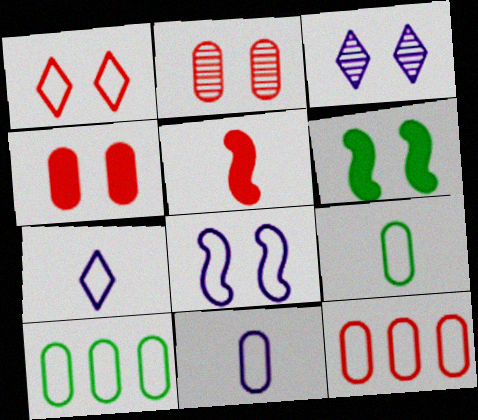[[3, 5, 10]]